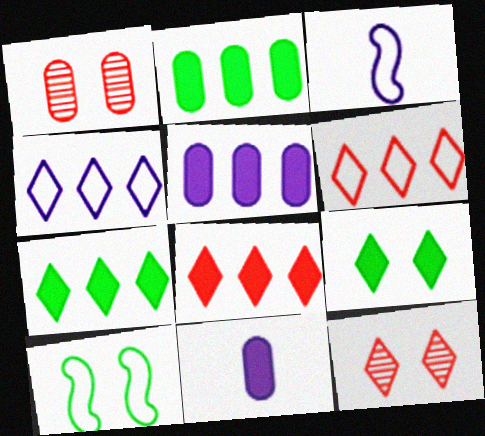[[1, 3, 7], 
[2, 3, 12]]